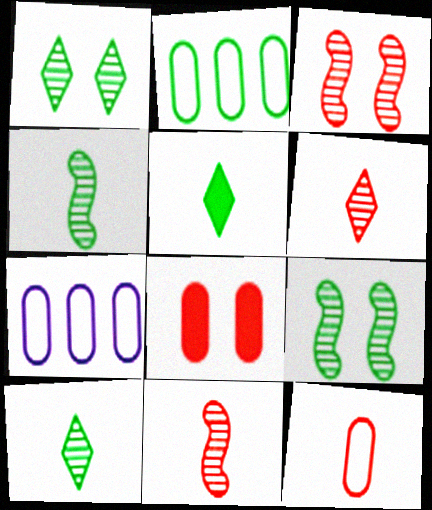[[2, 5, 9], 
[3, 5, 7]]